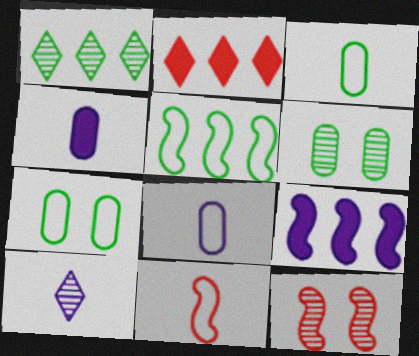[]